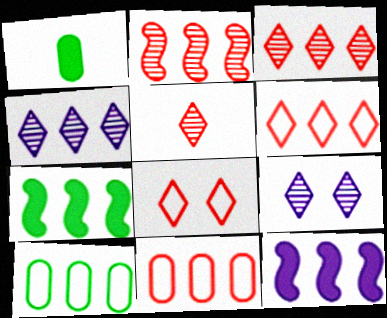[[3, 10, 12], 
[4, 7, 11]]